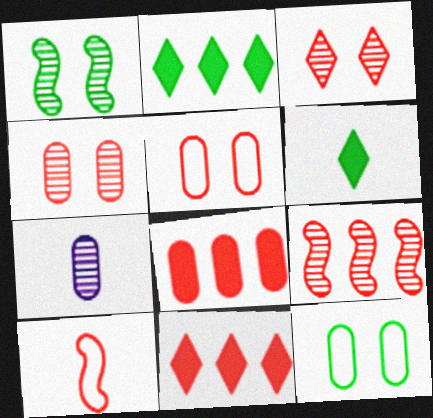[[3, 8, 10], 
[4, 10, 11], 
[6, 7, 10], 
[7, 8, 12]]